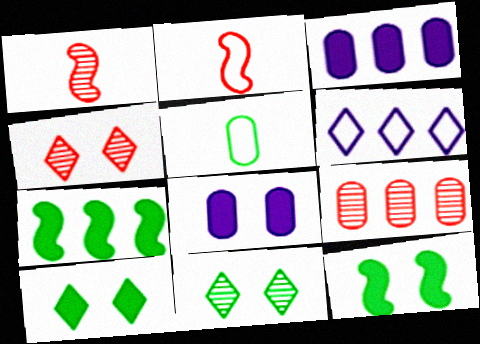[[1, 4, 9], 
[2, 3, 11], 
[5, 7, 11], 
[5, 8, 9], 
[6, 7, 9]]